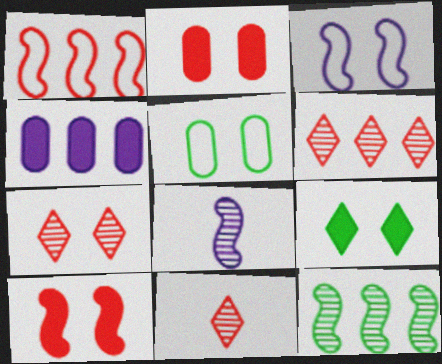[[1, 2, 11], 
[6, 7, 11]]